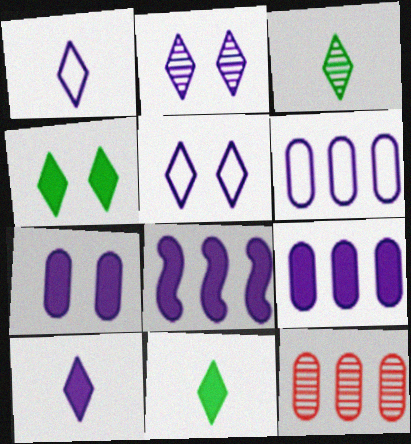[[7, 8, 10]]